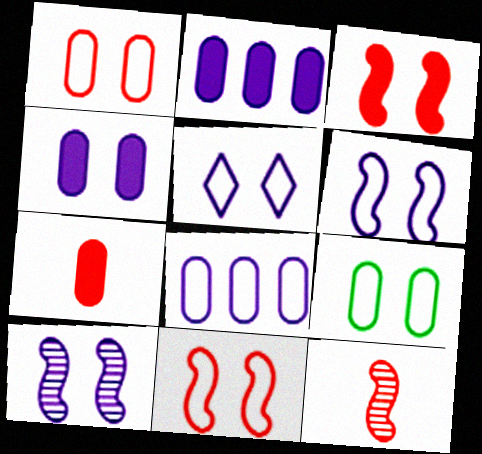[[4, 5, 10], 
[5, 9, 11]]